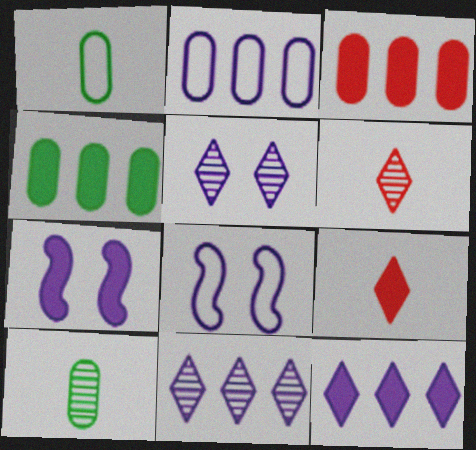[[4, 6, 8], 
[4, 7, 9]]